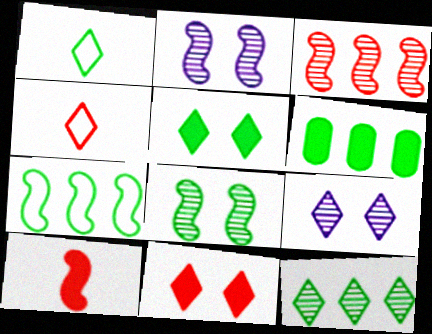[[1, 5, 12], 
[1, 6, 8], 
[2, 4, 6], 
[2, 7, 10], 
[6, 7, 12]]